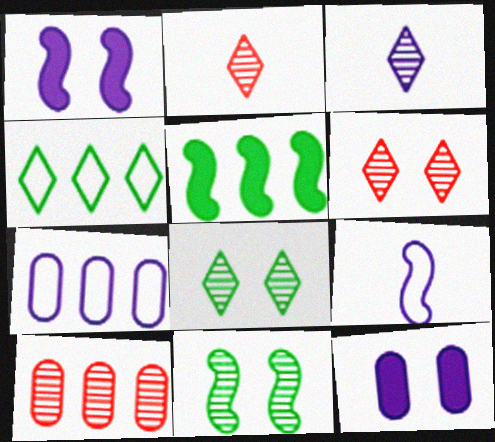[[1, 3, 7], 
[3, 10, 11]]